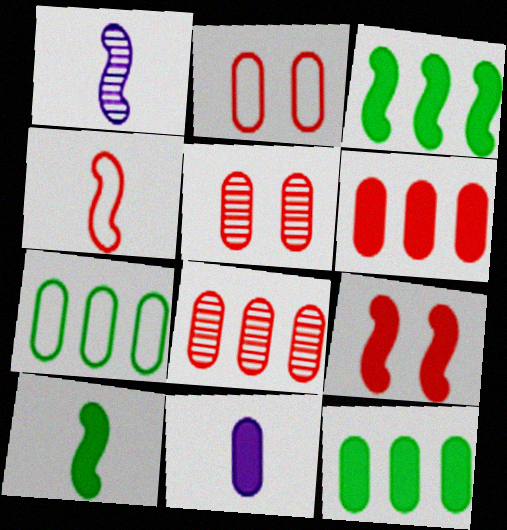[[1, 4, 10], 
[5, 7, 11]]